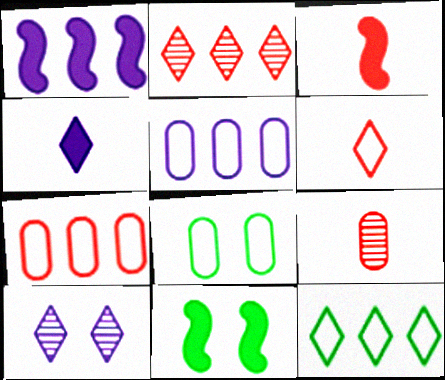[[1, 3, 11], 
[3, 6, 9]]